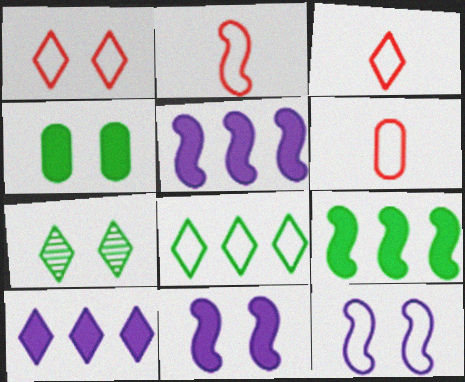[[2, 3, 6], 
[3, 7, 10], 
[5, 6, 7], 
[6, 8, 12]]